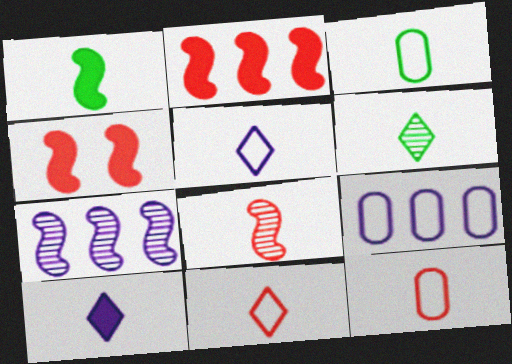[[1, 3, 6], 
[3, 8, 10], 
[4, 6, 9], 
[6, 10, 11]]